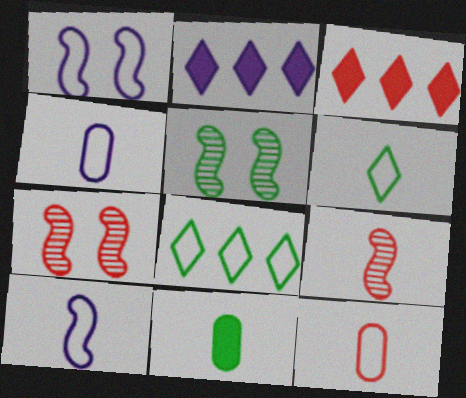[[1, 8, 12], 
[2, 5, 12], 
[3, 4, 5], 
[3, 7, 12], 
[5, 8, 11], 
[6, 10, 12]]